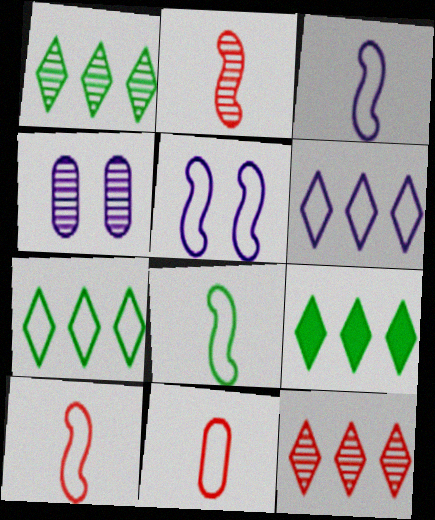[[1, 2, 4], 
[1, 7, 9], 
[3, 8, 10], 
[4, 9, 10], 
[5, 7, 11], 
[6, 9, 12]]